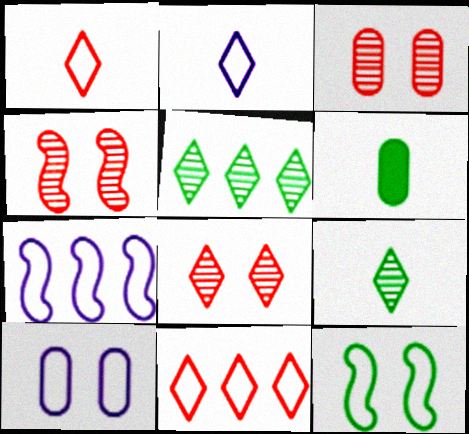[[2, 7, 10], 
[3, 4, 8], 
[5, 6, 12], 
[6, 7, 8]]